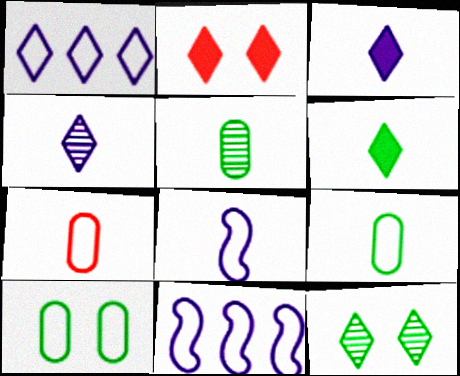[[2, 5, 11]]